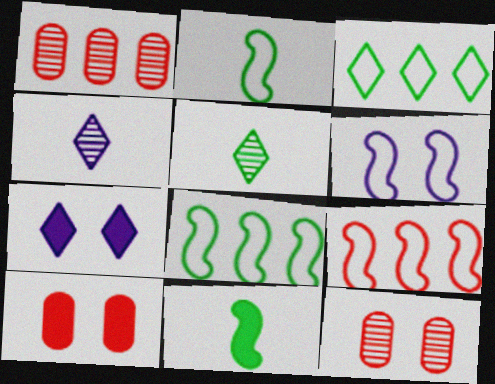[[1, 2, 7], 
[2, 6, 9], 
[4, 8, 10]]